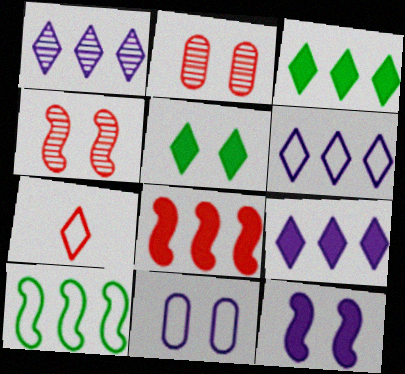[[1, 5, 7], 
[1, 6, 9], 
[2, 7, 8], 
[4, 5, 11], 
[7, 10, 11]]